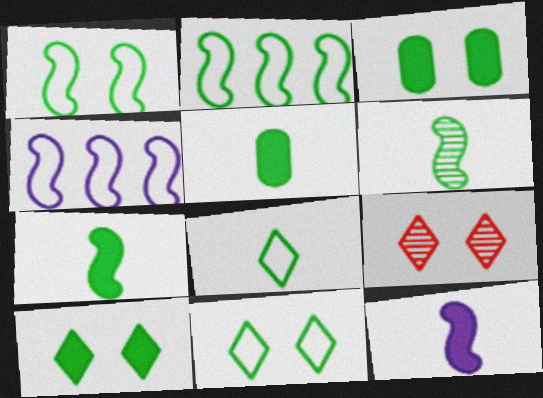[[4, 5, 9], 
[5, 6, 8]]